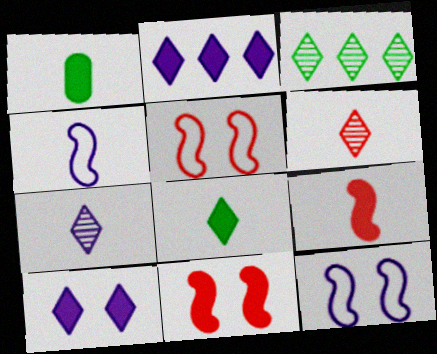[[1, 2, 11], 
[1, 4, 6]]